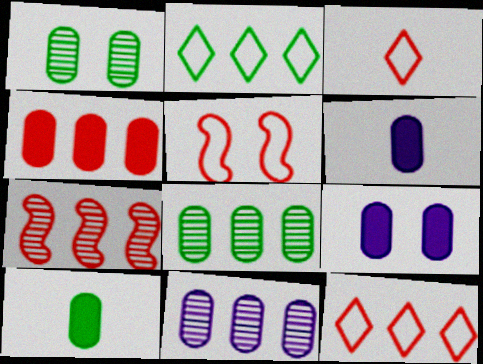[[4, 7, 12], 
[4, 9, 10]]